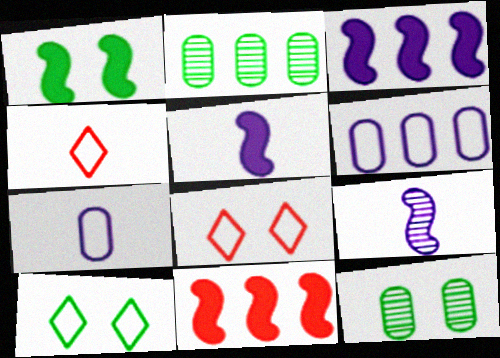[[1, 5, 11], 
[1, 10, 12], 
[2, 5, 8], 
[3, 4, 12]]